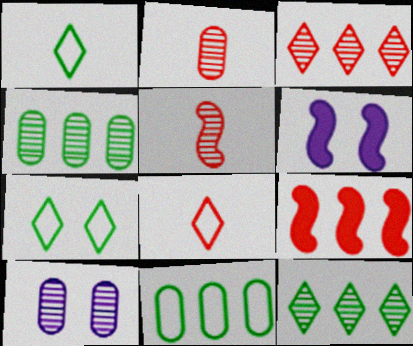[[1, 9, 10], 
[2, 4, 10], 
[4, 6, 8], 
[5, 10, 12]]